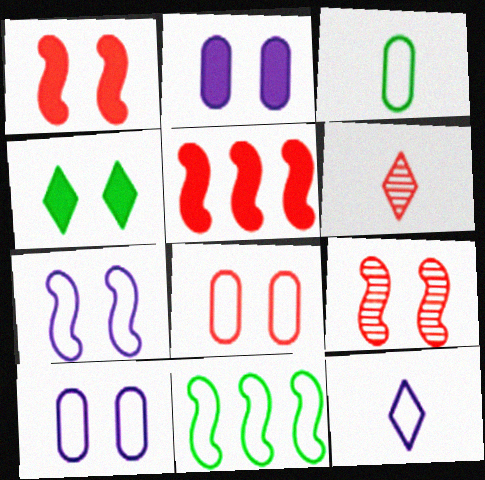[[1, 2, 4], 
[2, 6, 11], 
[4, 9, 10], 
[5, 6, 8], 
[8, 11, 12]]